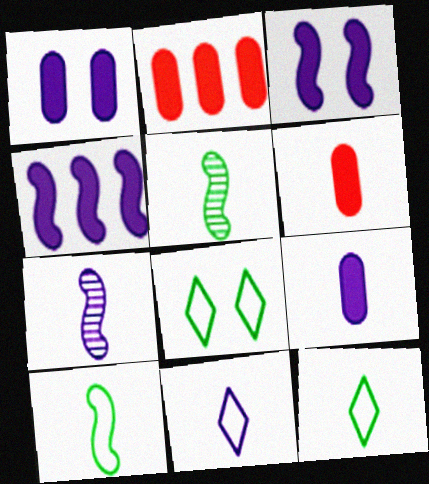[[2, 7, 8], 
[5, 6, 11], 
[6, 7, 12], 
[7, 9, 11]]